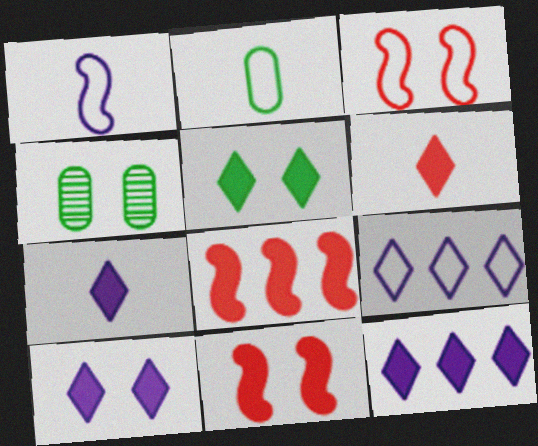[[2, 3, 9], 
[3, 4, 10], 
[5, 6, 12], 
[7, 10, 12]]